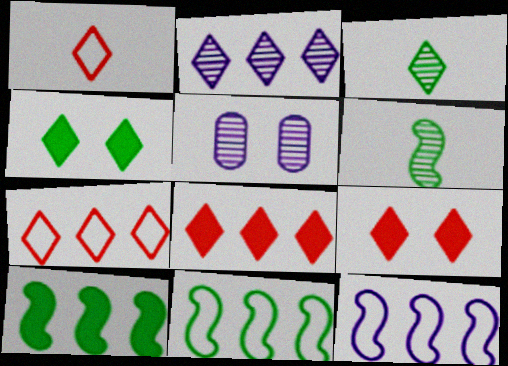[[1, 2, 4], 
[1, 5, 10]]